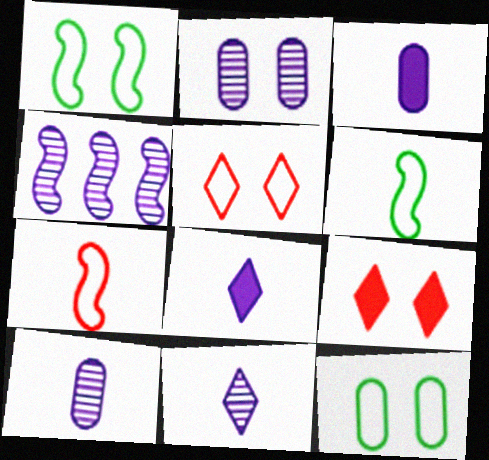[[1, 2, 9], 
[2, 4, 11]]